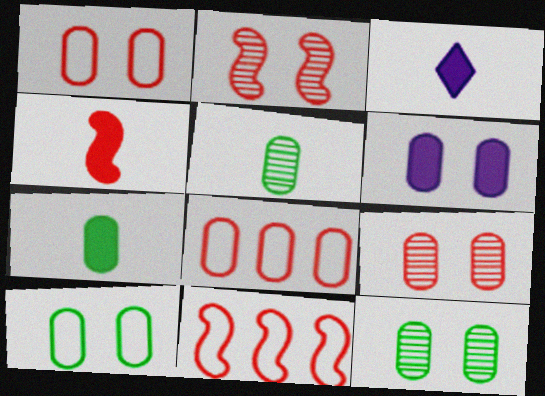[[1, 6, 12], 
[2, 4, 11], 
[3, 4, 7], 
[3, 11, 12], 
[5, 6, 8], 
[6, 9, 10]]